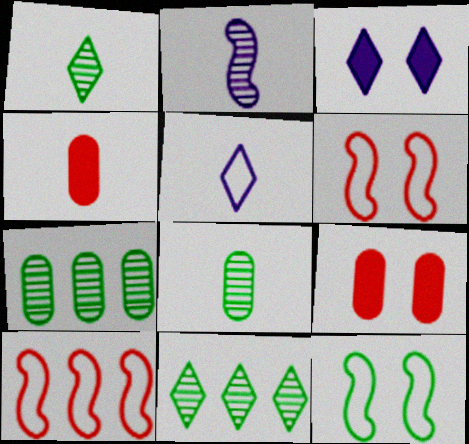[[3, 8, 10]]